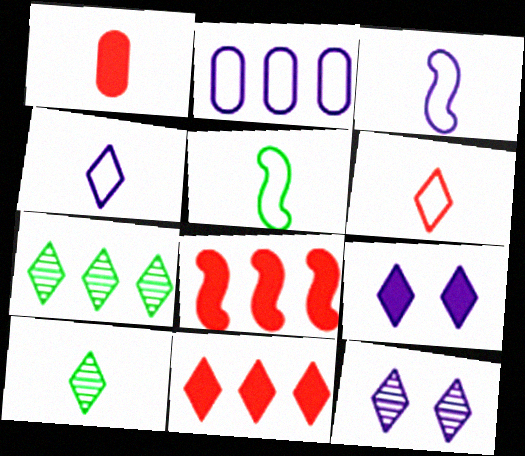[[1, 3, 10], 
[2, 7, 8], 
[6, 7, 9]]